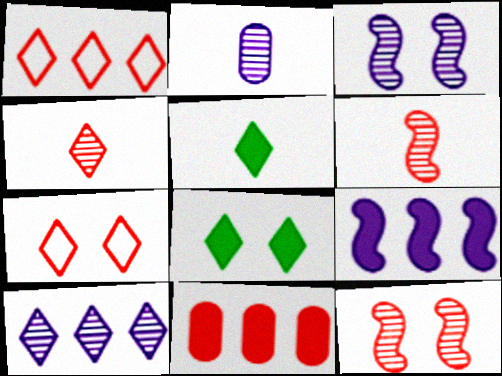[[2, 3, 10], 
[5, 7, 10], 
[6, 7, 11]]